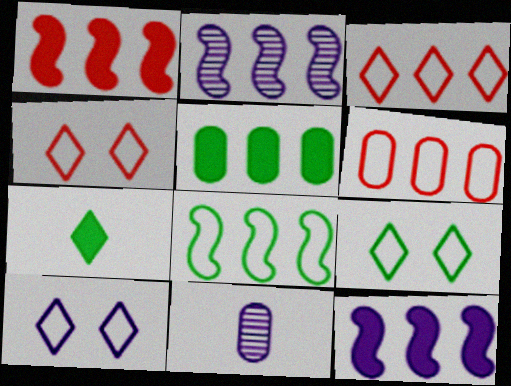[[1, 2, 8], 
[1, 9, 11], 
[2, 3, 5], 
[4, 9, 10], 
[10, 11, 12]]